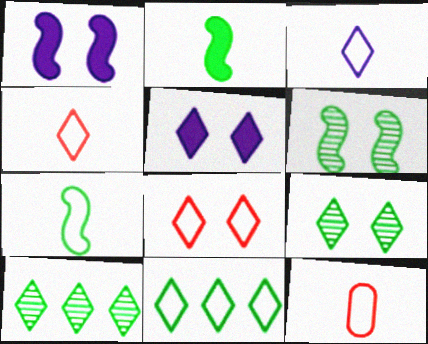[[1, 10, 12], 
[3, 7, 12], 
[3, 8, 11], 
[4, 5, 10], 
[5, 8, 9]]